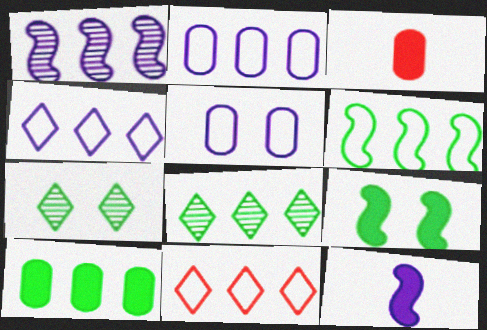[[1, 10, 11], 
[2, 6, 11], 
[6, 8, 10]]